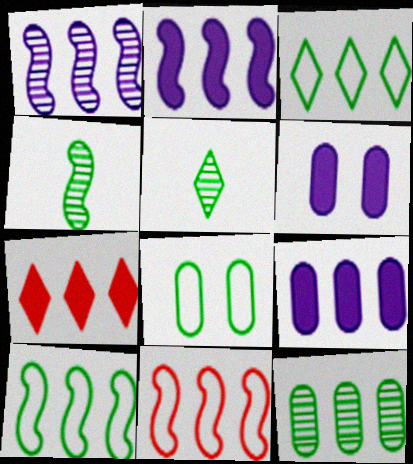[[5, 6, 11]]